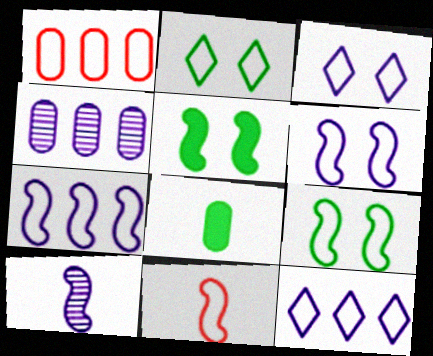[[7, 9, 11]]